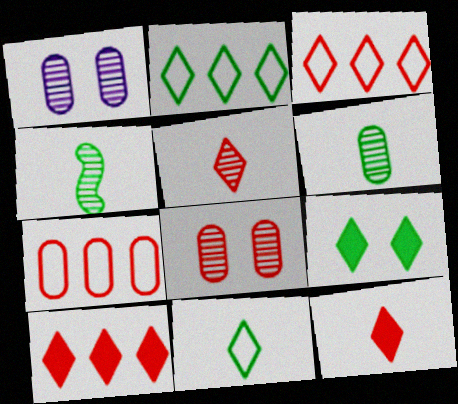[]